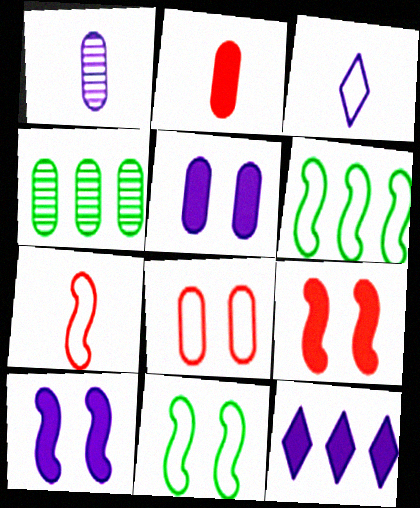[[3, 4, 9], 
[3, 6, 8]]